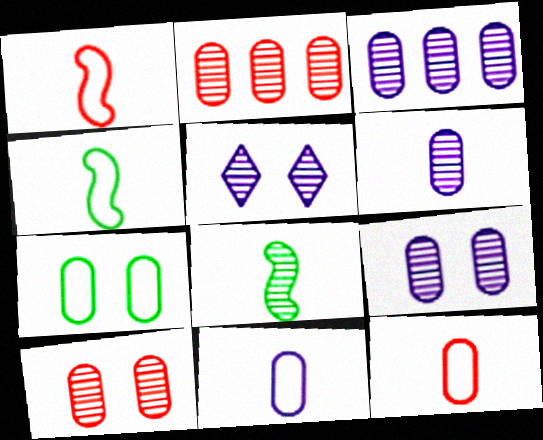[[2, 5, 8], 
[3, 6, 9]]